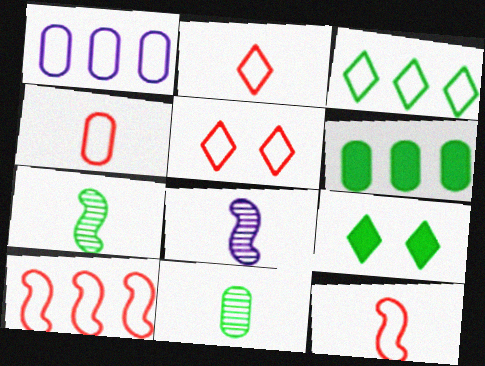[[1, 3, 10], 
[2, 4, 12], 
[4, 5, 10], 
[5, 6, 8]]